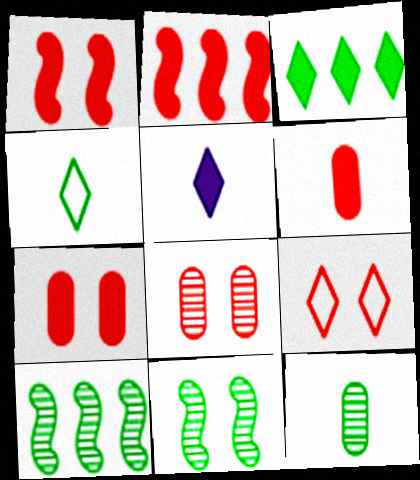[[1, 8, 9]]